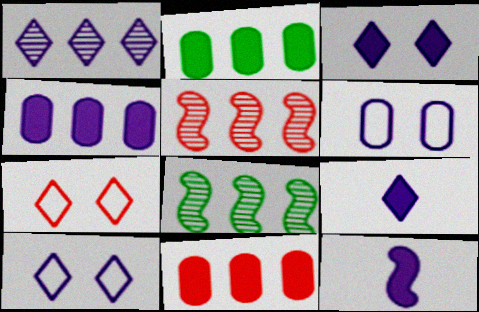[[1, 6, 12], 
[1, 9, 10], 
[2, 4, 11], 
[3, 4, 12]]